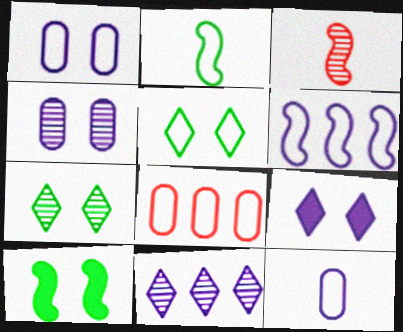[[3, 6, 10]]